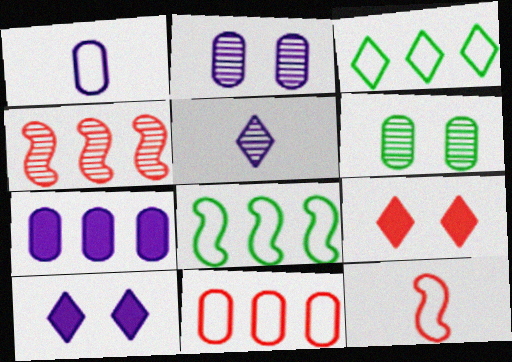[[1, 2, 7], 
[3, 4, 7], 
[3, 5, 9], 
[4, 5, 6]]